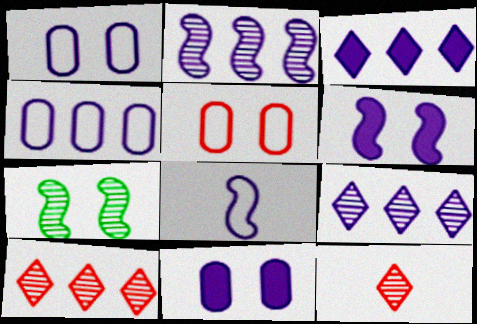[[2, 3, 4], 
[2, 6, 8], 
[8, 9, 11]]